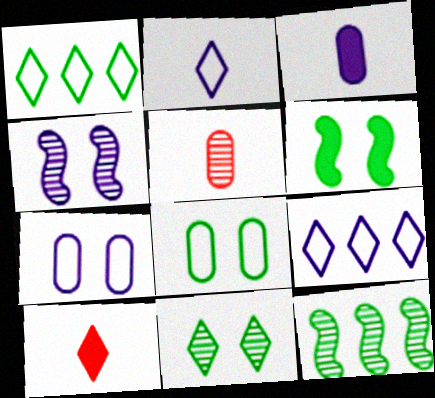[[3, 4, 9], 
[5, 6, 9], 
[6, 8, 11], 
[7, 10, 12], 
[9, 10, 11]]